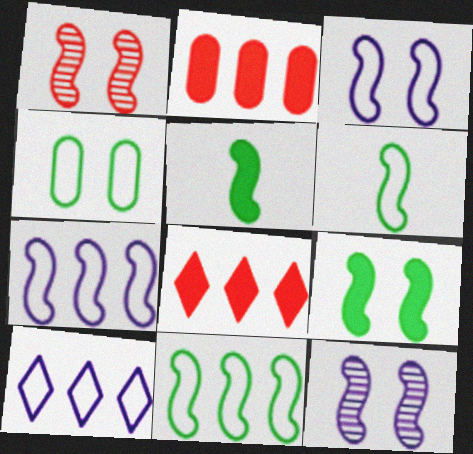[[1, 3, 9], 
[1, 5, 7]]